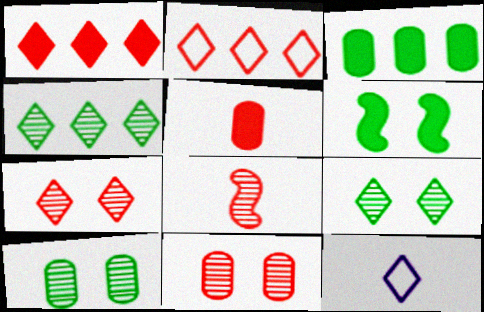[[1, 9, 12]]